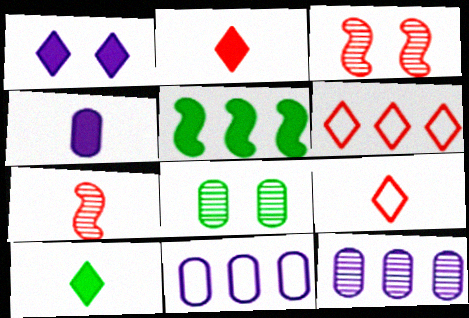[[3, 10, 11], 
[5, 6, 12]]